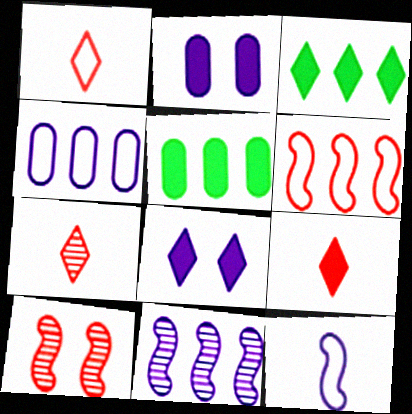[[1, 7, 9], 
[3, 8, 9]]